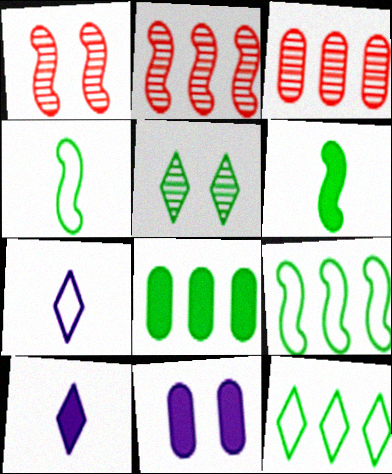[[1, 7, 8], 
[4, 5, 8]]